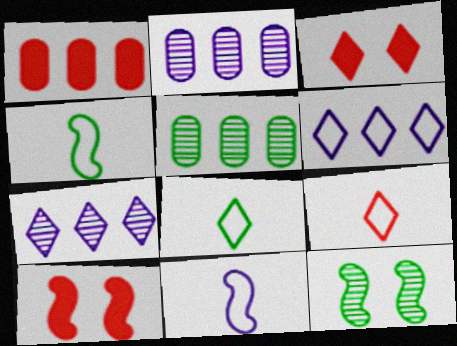[[2, 3, 4], 
[2, 8, 10], 
[3, 5, 11], 
[3, 7, 8]]